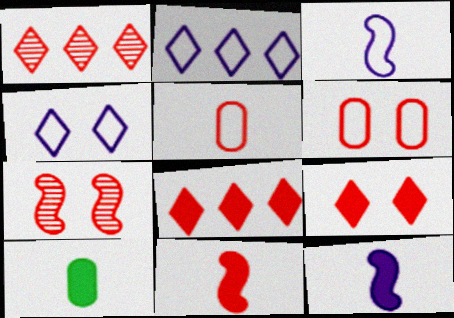[[1, 6, 11], 
[2, 7, 10], 
[5, 7, 8], 
[6, 7, 9]]